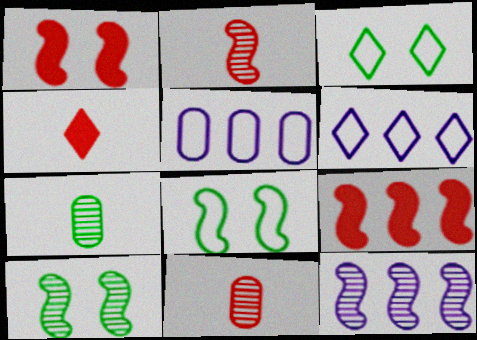[[1, 6, 7], 
[2, 10, 12], 
[4, 5, 10]]